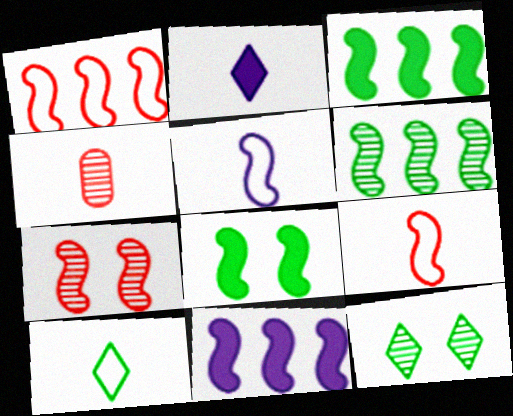[[1, 6, 11], 
[3, 5, 7]]